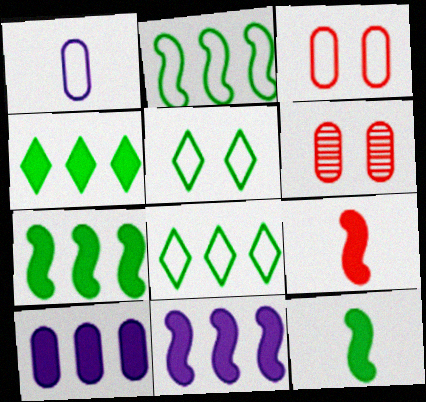[]